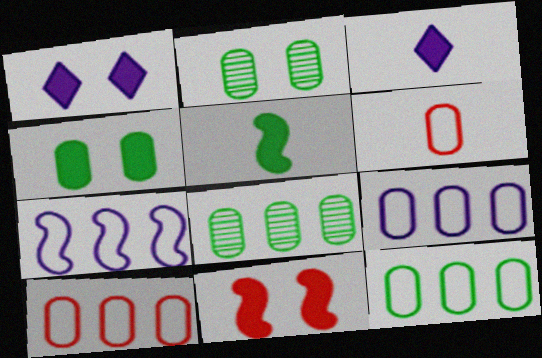[[1, 4, 11], 
[9, 10, 12]]